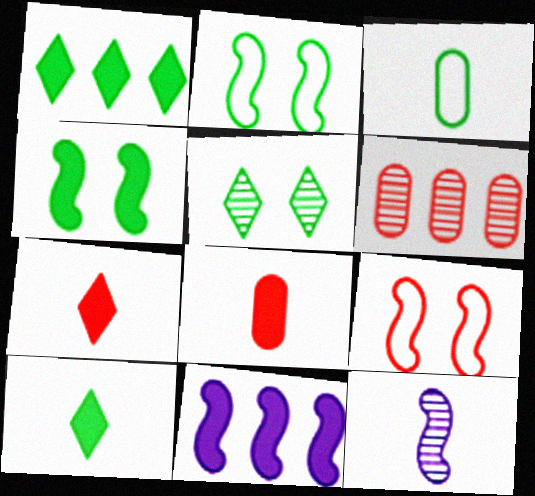[[3, 7, 12], 
[5, 6, 12], 
[6, 7, 9]]